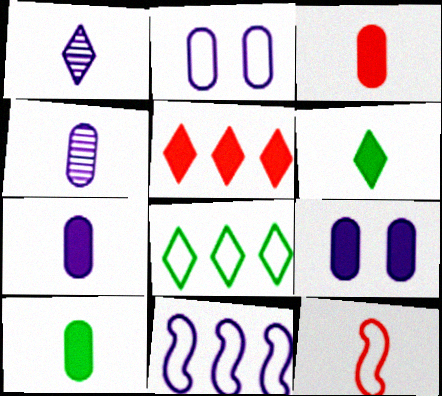[[1, 9, 11], 
[1, 10, 12], 
[2, 8, 12], 
[3, 7, 10], 
[4, 6, 12]]